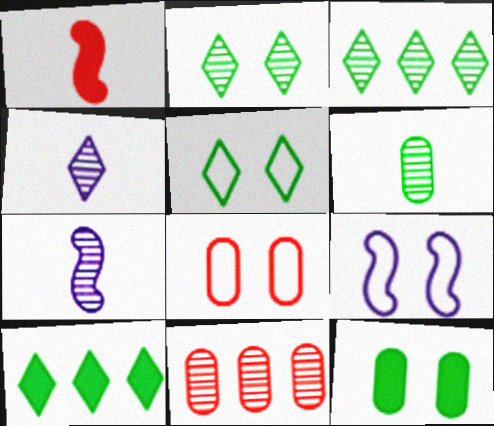[[2, 7, 11], 
[5, 8, 9], 
[7, 8, 10]]